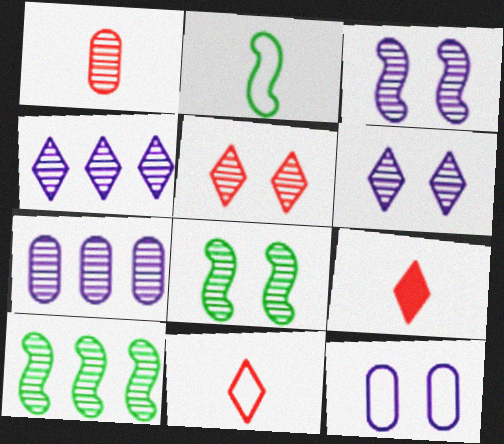[[1, 4, 8], 
[1, 6, 10], 
[9, 10, 12]]